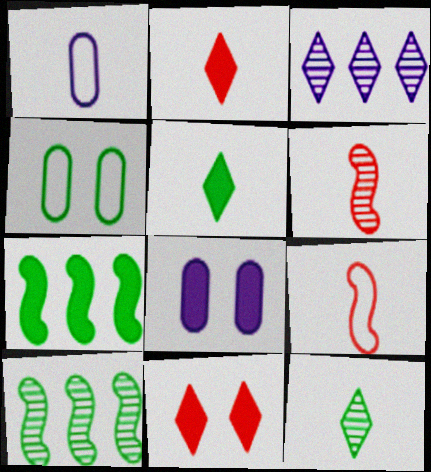[[1, 5, 6], 
[1, 10, 11], 
[2, 7, 8], 
[4, 5, 10], 
[4, 7, 12]]